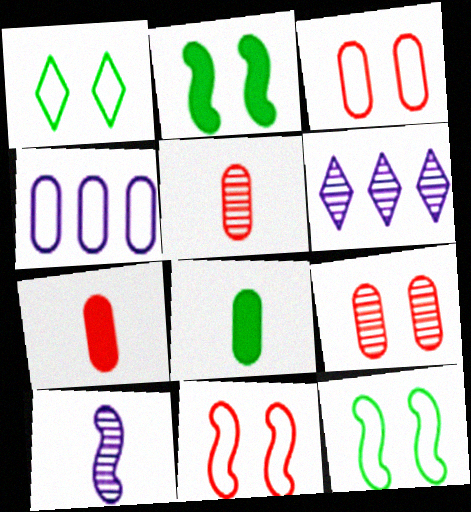[[4, 8, 9], 
[6, 7, 12], 
[6, 8, 11]]